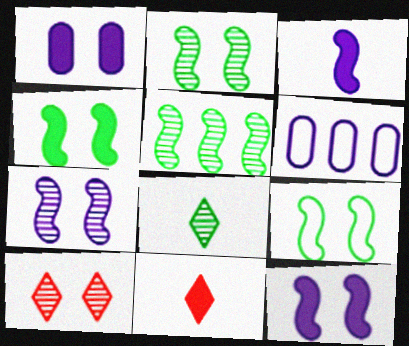[[1, 9, 10], 
[2, 4, 9], 
[2, 6, 11]]